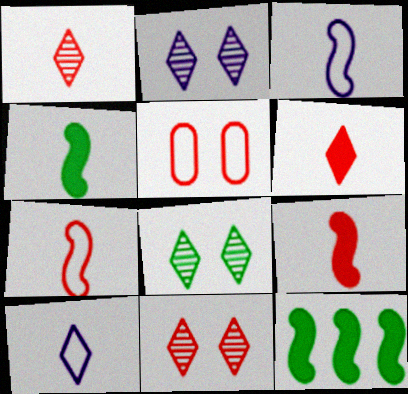[[2, 8, 11]]